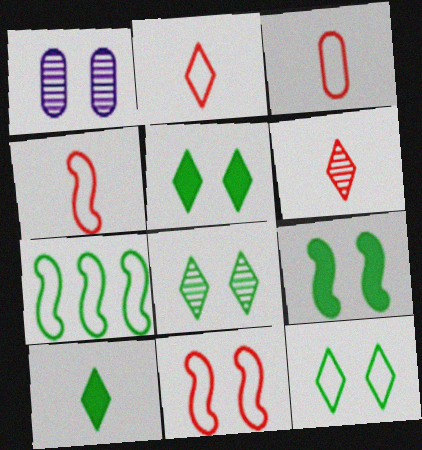[[1, 5, 11], 
[2, 3, 4], 
[5, 8, 12]]